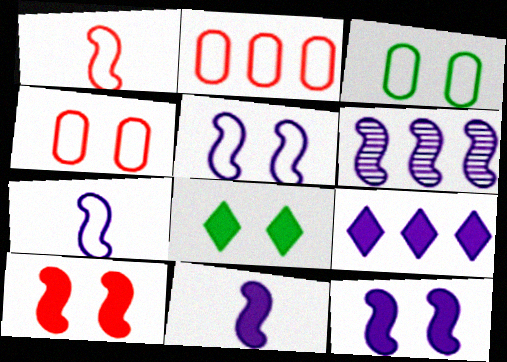[[5, 6, 11], 
[6, 7, 12]]